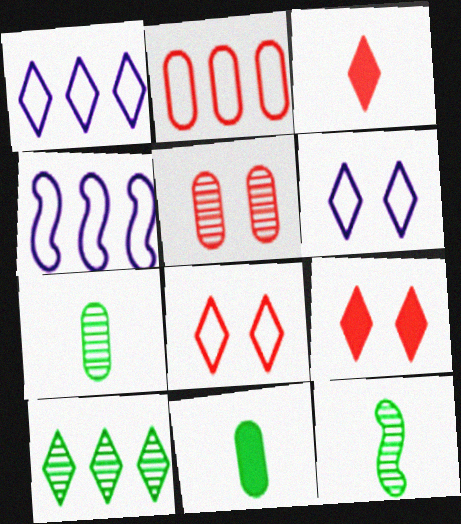[[3, 6, 10], 
[4, 7, 9]]